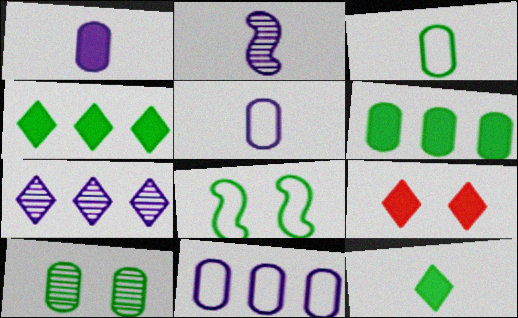[[3, 6, 10]]